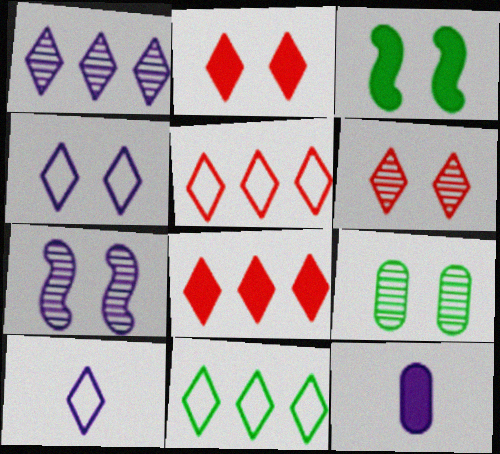[[1, 8, 11], 
[3, 8, 12], 
[6, 7, 9]]